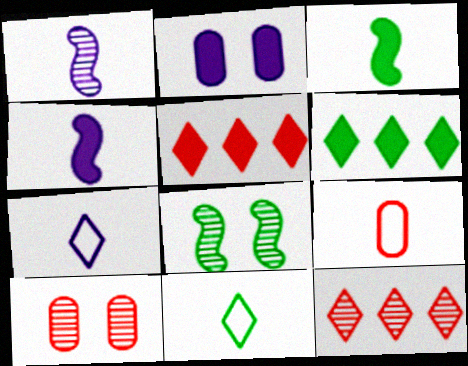[[2, 3, 5]]